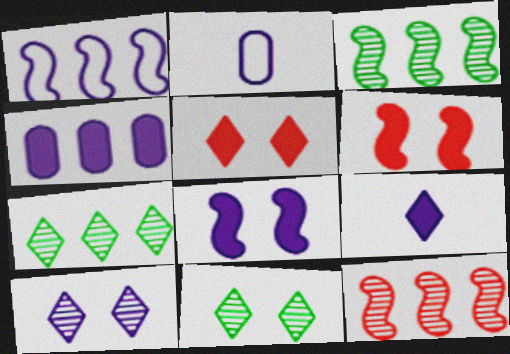[[2, 3, 5], 
[2, 6, 7], 
[4, 8, 9]]